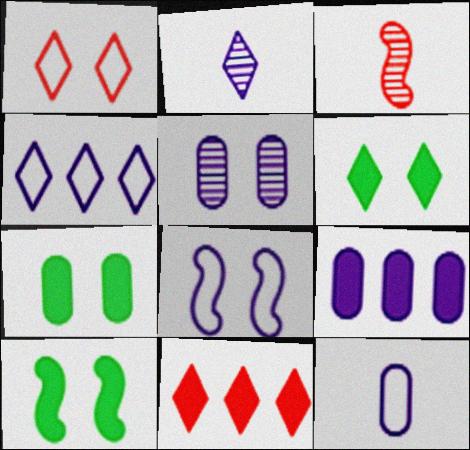[[1, 5, 10], 
[2, 8, 9], 
[3, 4, 7], 
[4, 8, 12], 
[5, 9, 12], 
[6, 7, 10]]